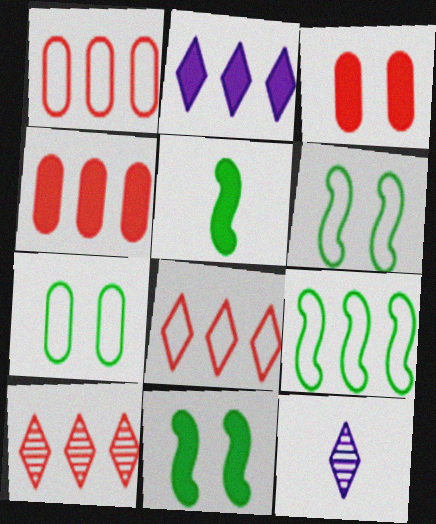[[1, 11, 12], 
[2, 3, 5], 
[3, 9, 12], 
[4, 6, 12]]